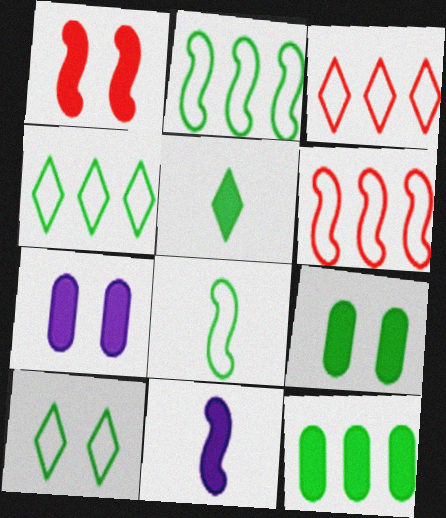[]